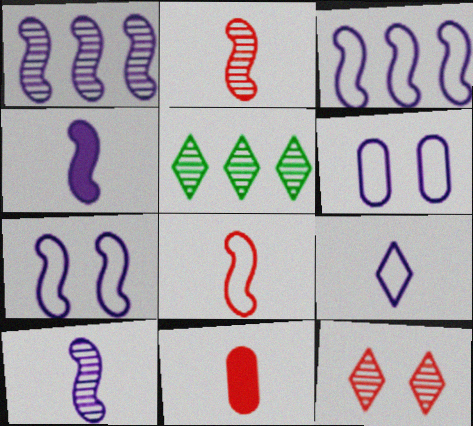[[1, 4, 7], 
[3, 6, 9], 
[5, 7, 11]]